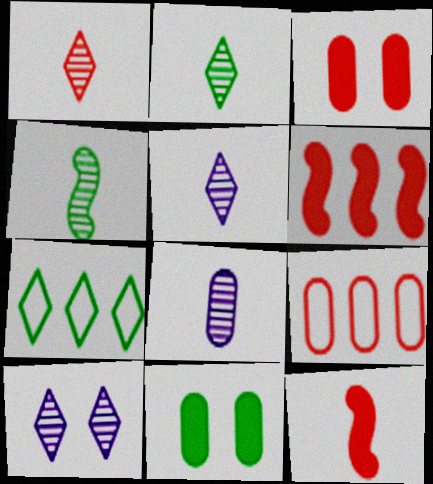[[1, 2, 5], 
[1, 4, 8], 
[4, 7, 11], 
[8, 9, 11]]